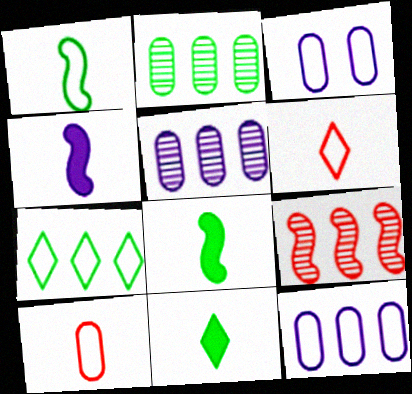[[3, 9, 11]]